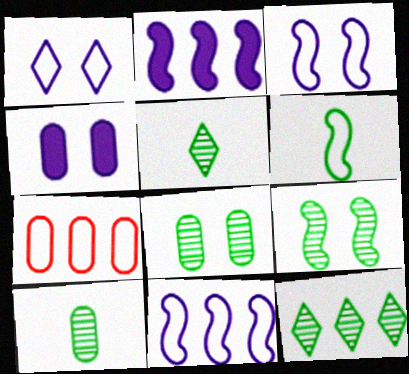[[1, 6, 7], 
[2, 7, 12], 
[4, 7, 10], 
[9, 10, 12]]